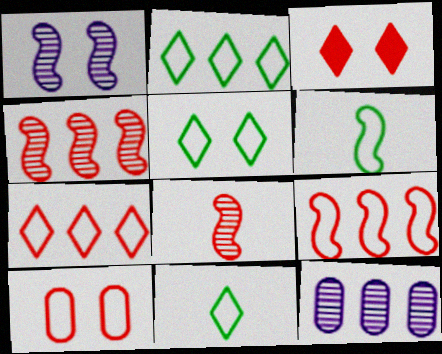[[2, 5, 11], 
[3, 6, 12]]